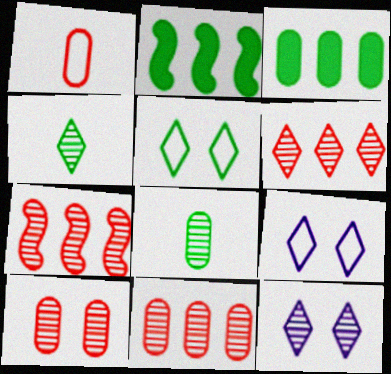[[1, 2, 12], 
[2, 5, 8], 
[4, 6, 12], 
[6, 7, 11], 
[7, 8, 12]]